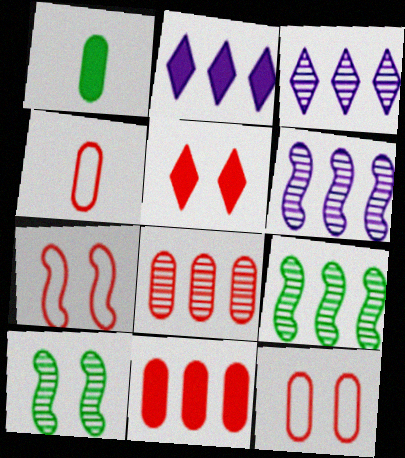[[1, 3, 7], 
[2, 4, 10], 
[3, 8, 9]]